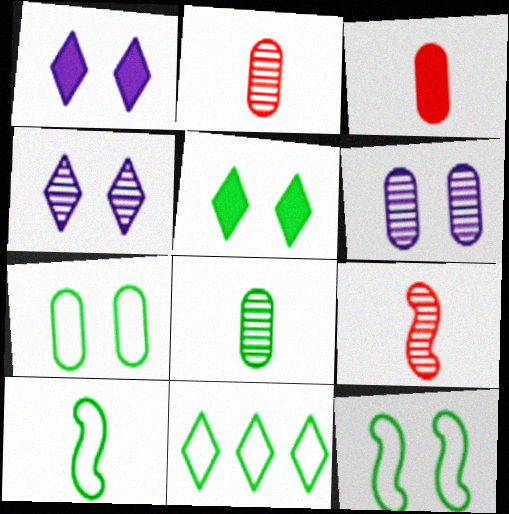[[7, 10, 11]]